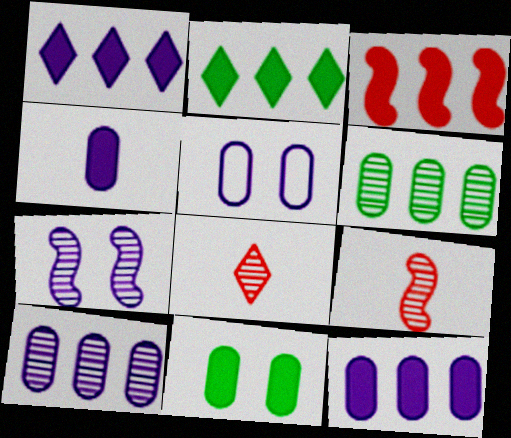[[2, 3, 12], 
[2, 5, 9], 
[4, 5, 10], 
[6, 7, 8]]